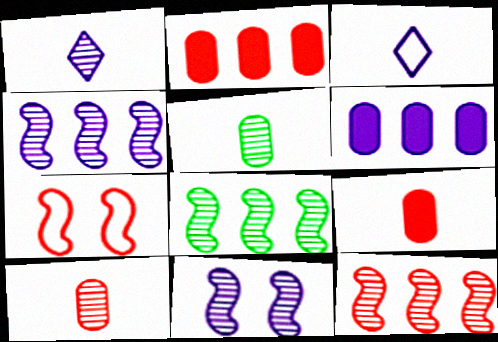[[3, 6, 11], 
[4, 8, 12]]